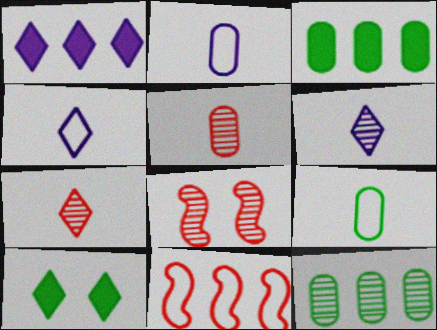[[1, 8, 9], 
[1, 11, 12], 
[3, 4, 8], 
[6, 8, 12]]